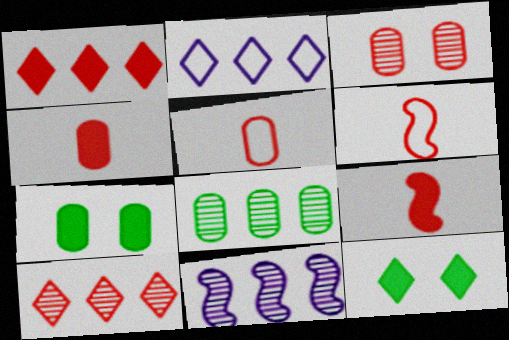[[1, 3, 6], 
[5, 11, 12], 
[8, 10, 11]]